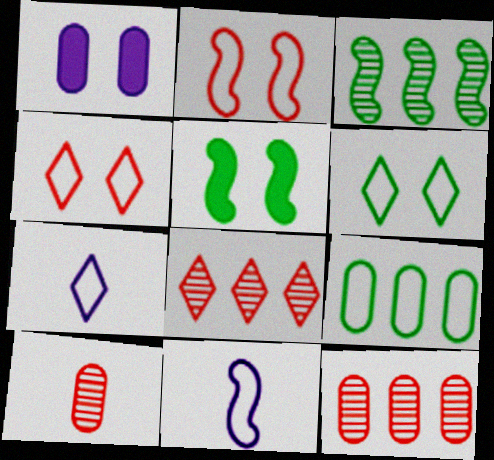[[1, 9, 10], 
[2, 7, 9], 
[4, 9, 11], 
[5, 7, 12]]